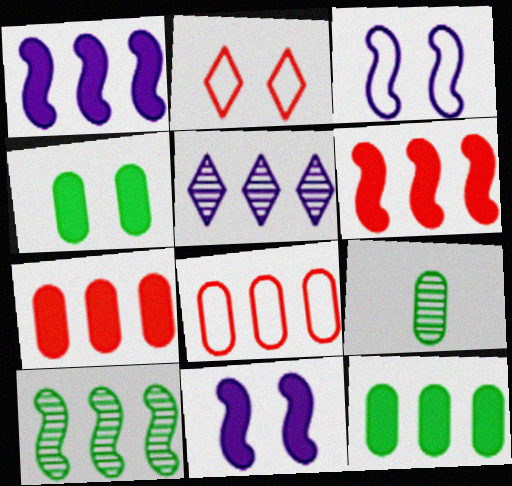[[1, 2, 9]]